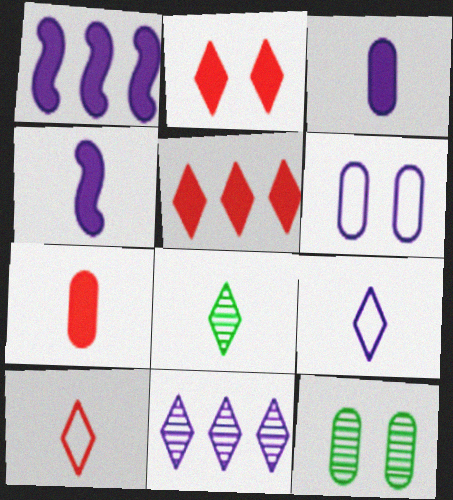[[1, 10, 12], 
[4, 6, 11]]